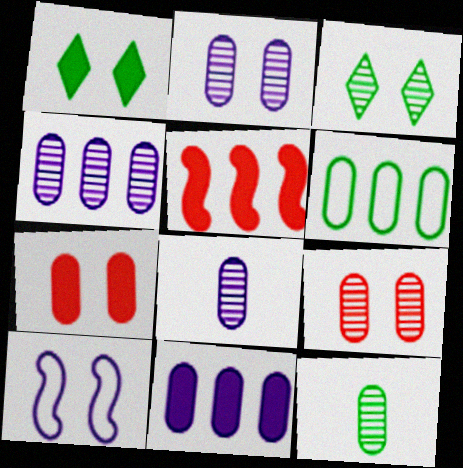[[1, 9, 10], 
[2, 4, 8], 
[3, 7, 10], 
[4, 9, 12], 
[6, 7, 8]]